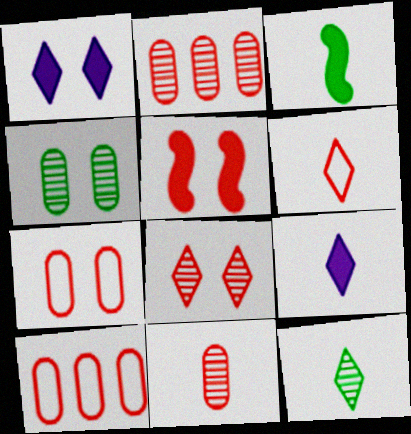[[2, 5, 6], 
[5, 7, 8], 
[6, 9, 12]]